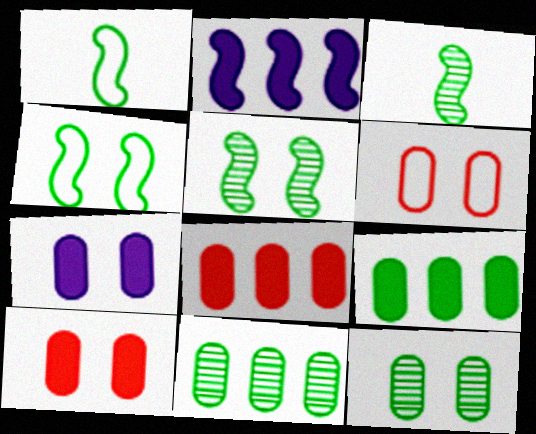[[6, 7, 12]]